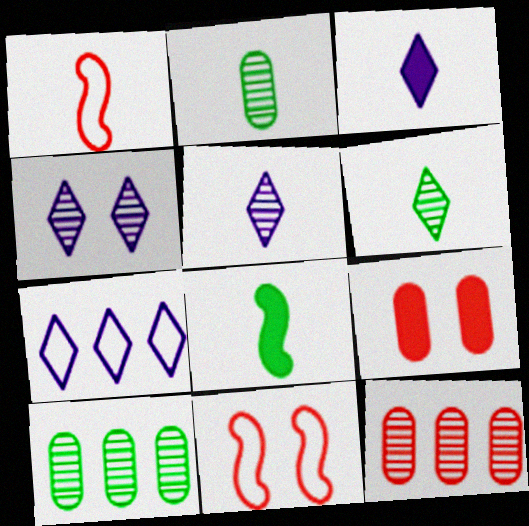[[1, 2, 3], 
[3, 4, 7], 
[3, 10, 11]]